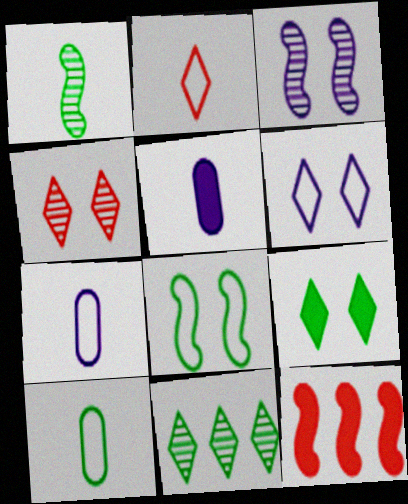[[1, 2, 5], 
[4, 6, 9], 
[5, 9, 12]]